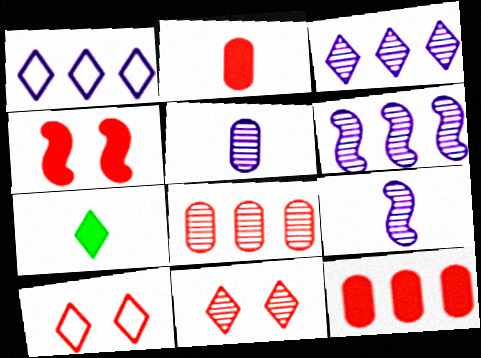[[1, 7, 11], 
[3, 7, 10]]